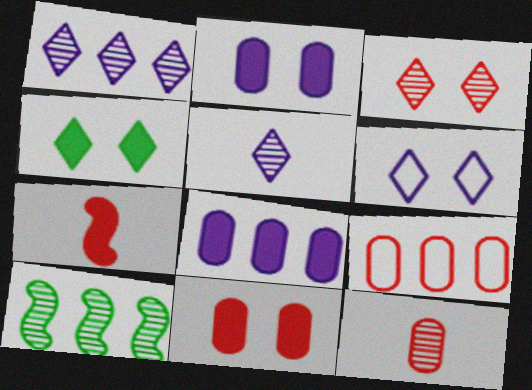[[3, 4, 6], 
[3, 7, 9], 
[4, 7, 8], 
[9, 11, 12]]